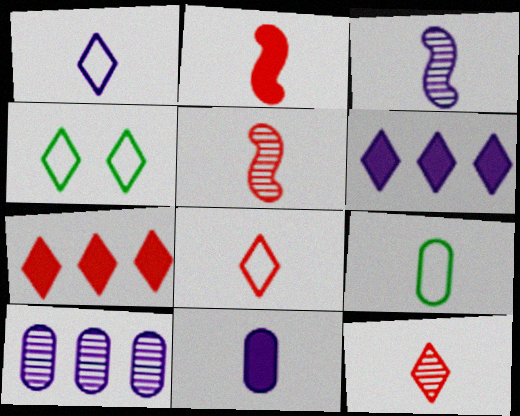[[1, 3, 11], 
[2, 4, 10], 
[4, 6, 12]]